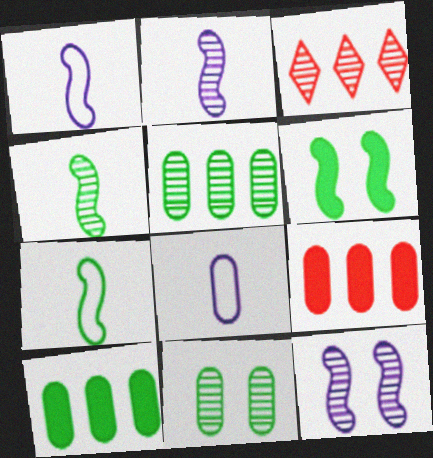[[2, 3, 11], 
[3, 6, 8], 
[8, 9, 11]]